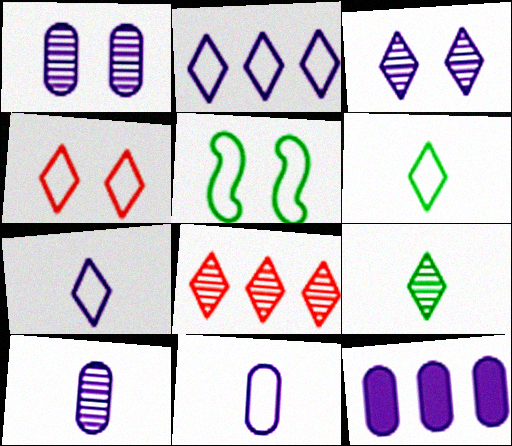[[1, 11, 12], 
[2, 4, 6], 
[3, 8, 9]]